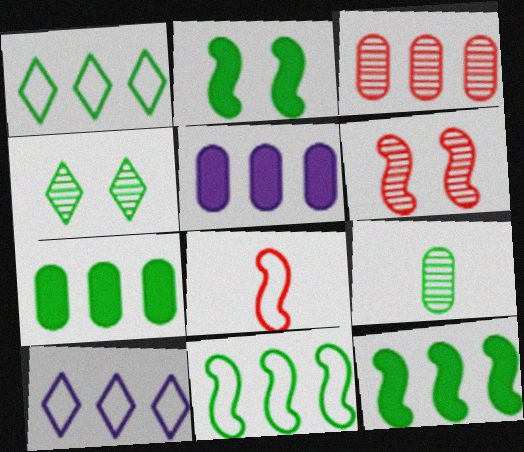[[1, 2, 9], 
[3, 10, 12], 
[4, 5, 8]]